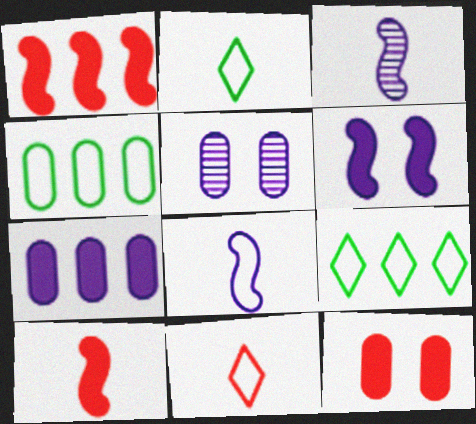[[1, 2, 5], 
[3, 9, 12], 
[5, 9, 10]]